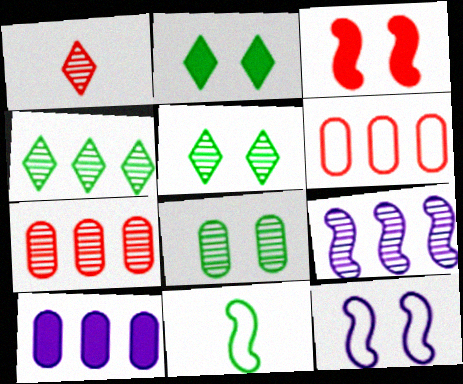[[1, 3, 6], 
[1, 8, 9], 
[3, 9, 11], 
[4, 7, 9]]